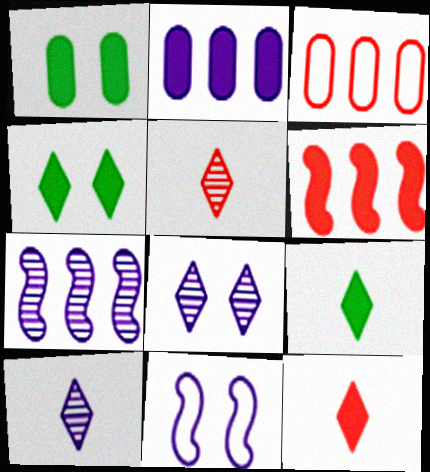[[2, 10, 11]]